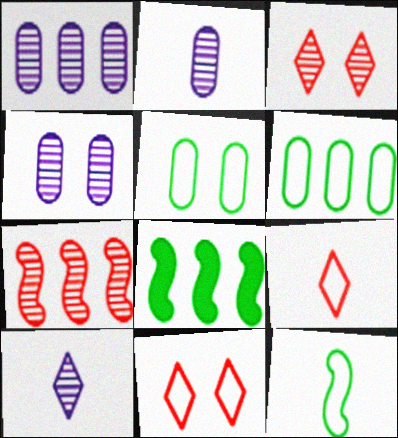[[1, 2, 4], 
[2, 8, 11], 
[4, 8, 9]]